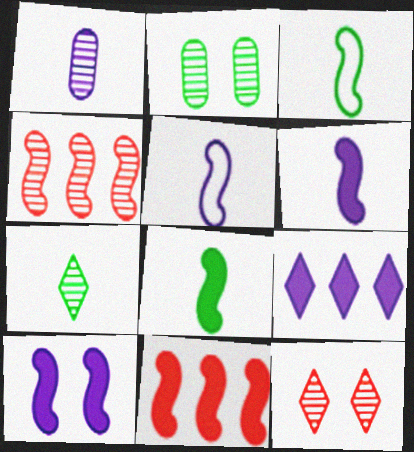[[3, 4, 10], 
[8, 10, 11]]